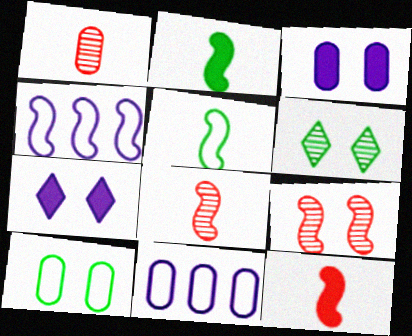[[2, 4, 9], 
[6, 11, 12], 
[7, 9, 10]]